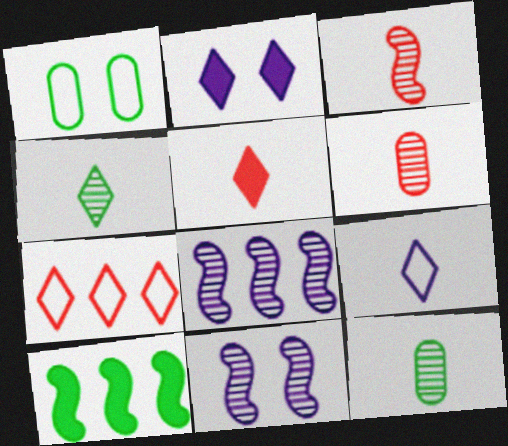[[1, 4, 10], 
[1, 5, 8], 
[2, 4, 7], 
[4, 5, 9]]